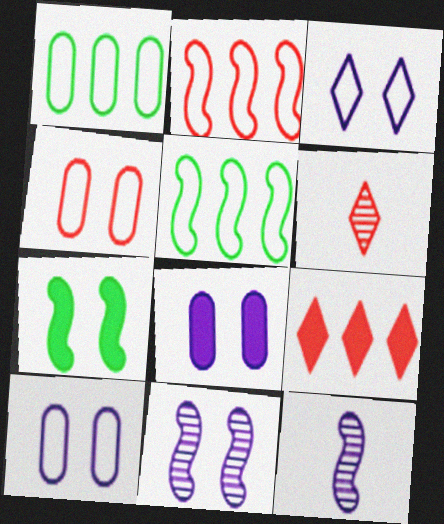[[2, 7, 12], 
[3, 8, 11], 
[5, 6, 8]]